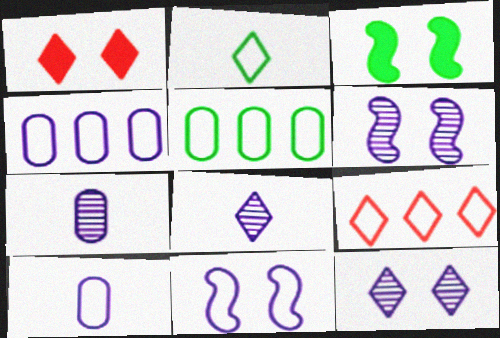[[3, 7, 9]]